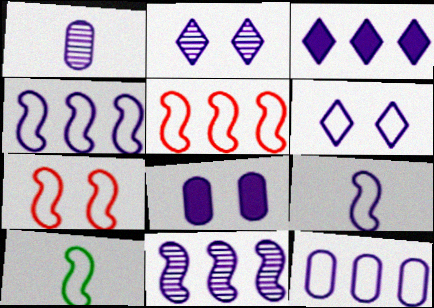[[1, 2, 11], 
[1, 8, 12], 
[3, 11, 12], 
[4, 7, 10], 
[6, 9, 12]]